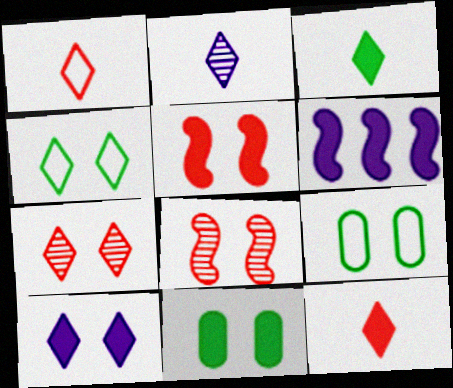[[1, 2, 3], 
[4, 7, 10], 
[5, 10, 11], 
[6, 11, 12], 
[8, 9, 10]]